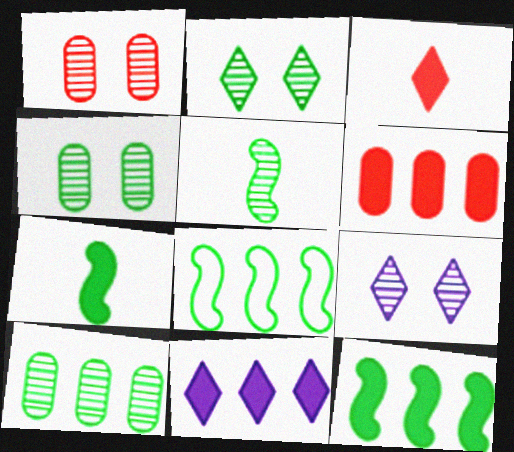[[2, 5, 10], 
[6, 11, 12]]